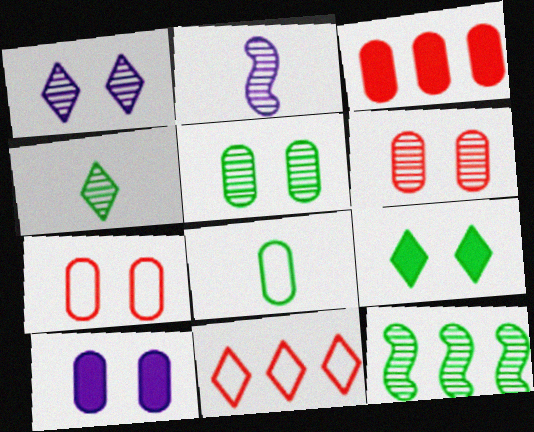[[4, 5, 12], 
[5, 7, 10], 
[8, 9, 12]]